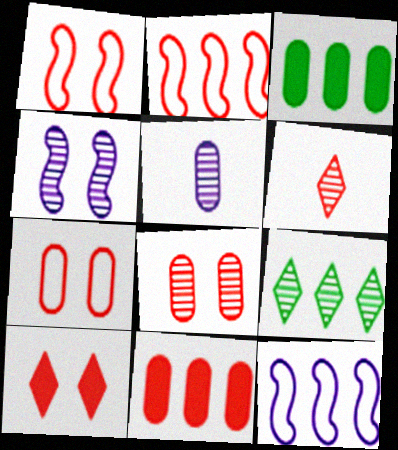[[1, 6, 11], 
[1, 8, 10], 
[3, 5, 7], 
[9, 11, 12]]